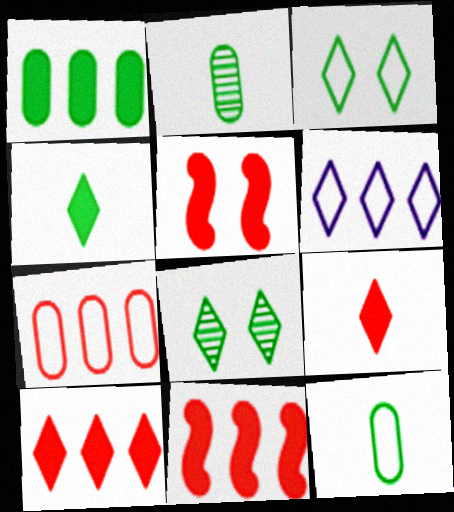[[2, 5, 6], 
[6, 8, 9]]